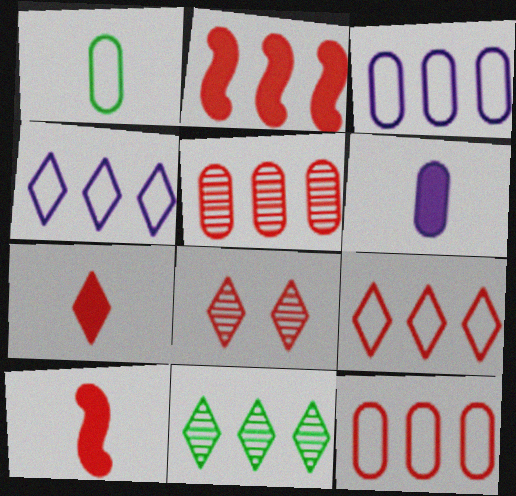[[2, 3, 11], 
[2, 5, 9], 
[7, 8, 9], 
[8, 10, 12]]